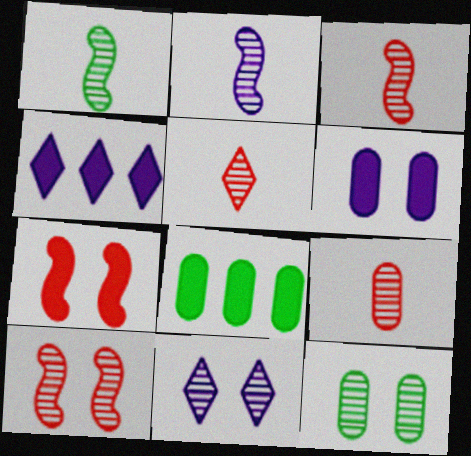[[1, 2, 3], 
[3, 5, 9], 
[10, 11, 12]]